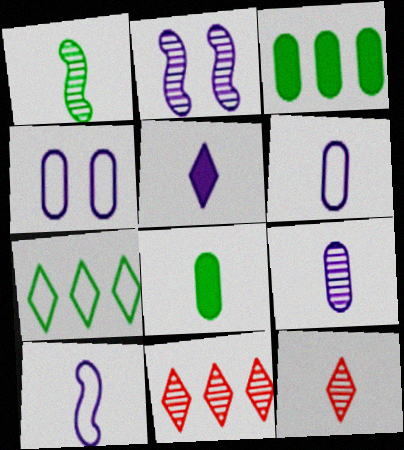[[1, 9, 12], 
[5, 9, 10], 
[8, 10, 12]]